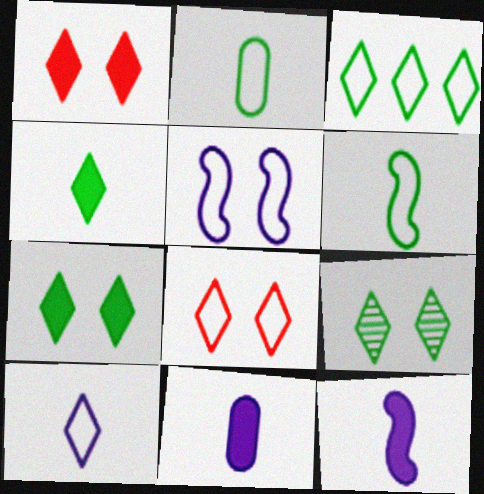[[3, 4, 9], 
[3, 8, 10]]